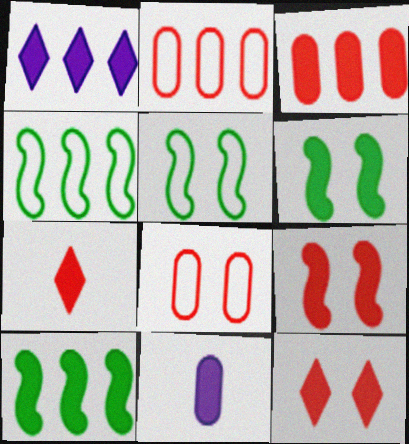[[1, 3, 10], 
[3, 7, 9], 
[10, 11, 12]]